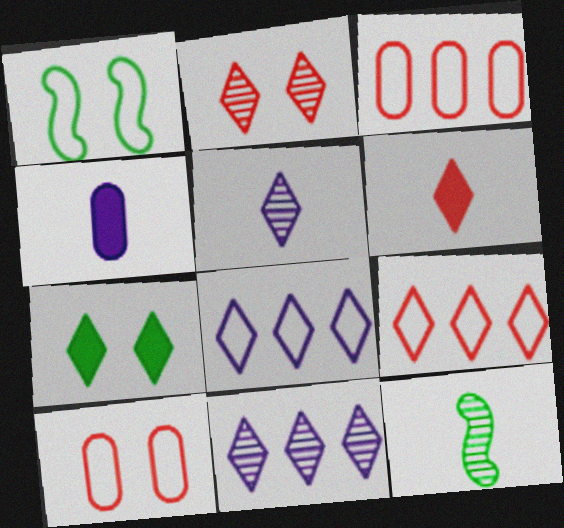[[2, 6, 9], 
[5, 7, 9]]